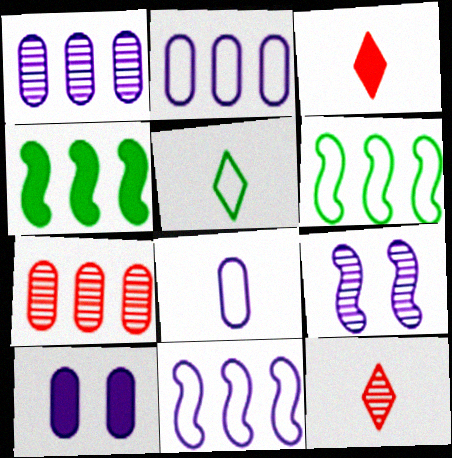[[1, 8, 10], 
[3, 4, 10], 
[6, 10, 12]]